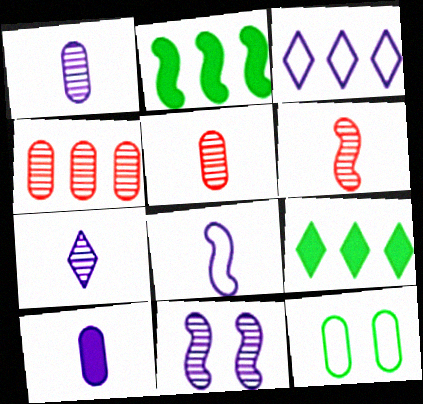[[2, 3, 4], 
[3, 10, 11], 
[4, 10, 12], 
[7, 8, 10]]